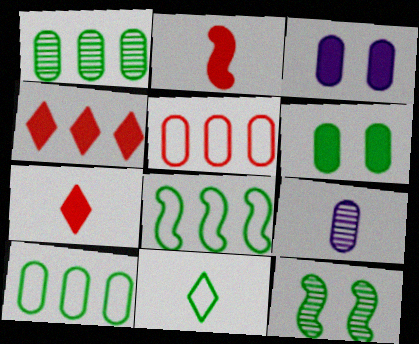[[2, 9, 11], 
[5, 6, 9]]